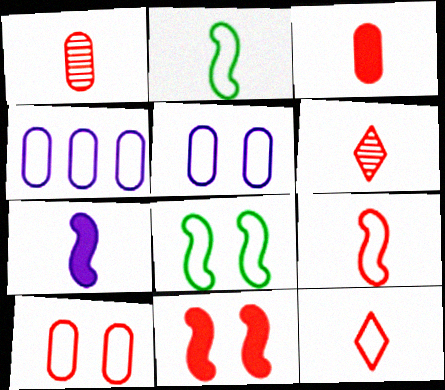[[3, 6, 9], 
[4, 8, 12]]